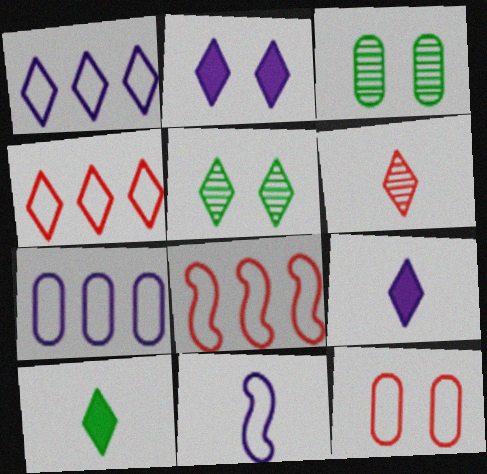[[3, 8, 9], 
[4, 5, 9]]